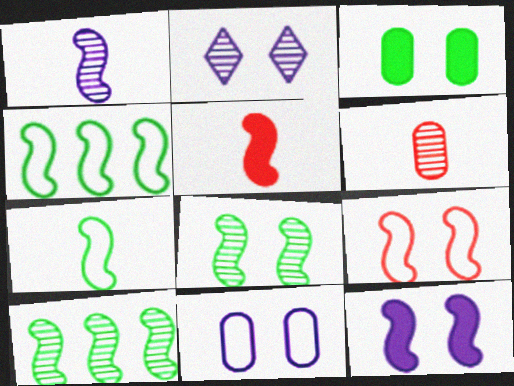[[1, 5, 7], 
[2, 3, 9], 
[2, 6, 10], 
[2, 11, 12], 
[8, 9, 12]]